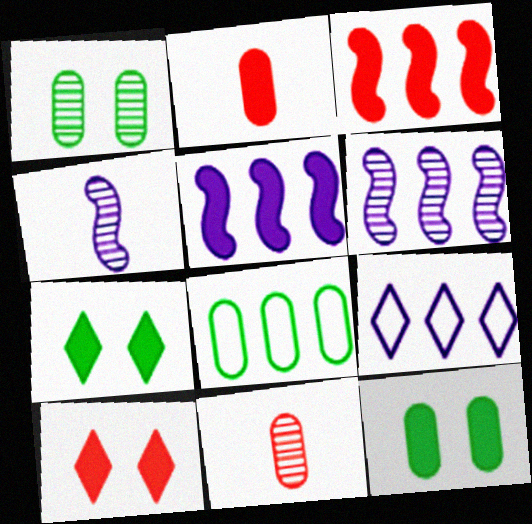[[2, 3, 10], 
[2, 5, 7], 
[4, 8, 10]]